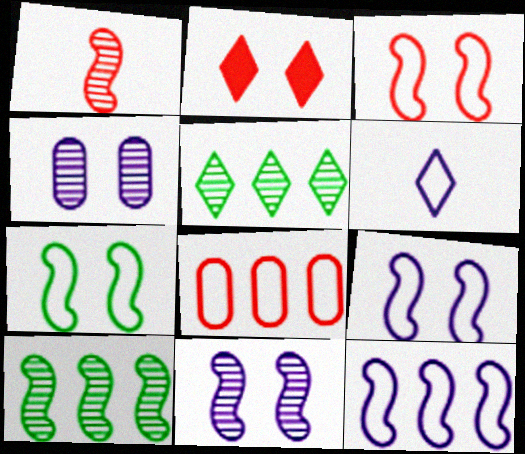[[1, 2, 8], 
[1, 4, 5], 
[1, 10, 11], 
[2, 4, 7], 
[2, 5, 6], 
[3, 7, 9], 
[6, 7, 8]]